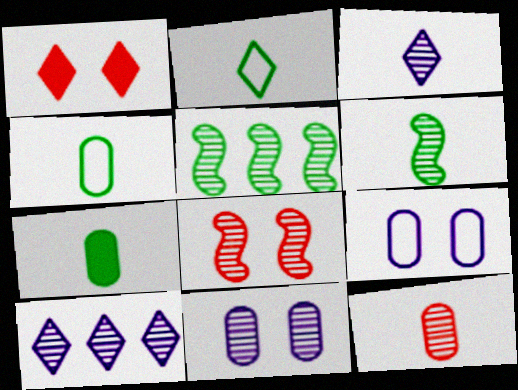[[1, 2, 10], 
[2, 6, 7], 
[3, 6, 12]]